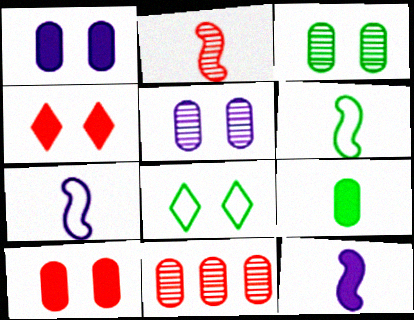[[2, 6, 12], 
[8, 11, 12]]